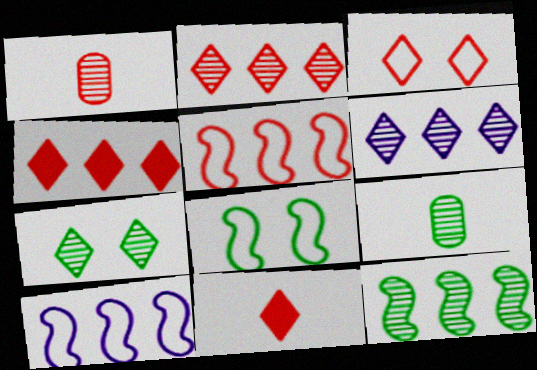[[2, 3, 11], 
[7, 9, 12]]